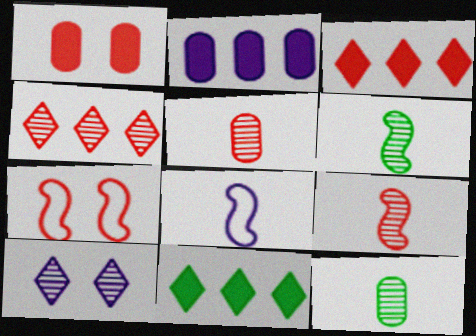[[2, 8, 10], 
[3, 5, 7]]